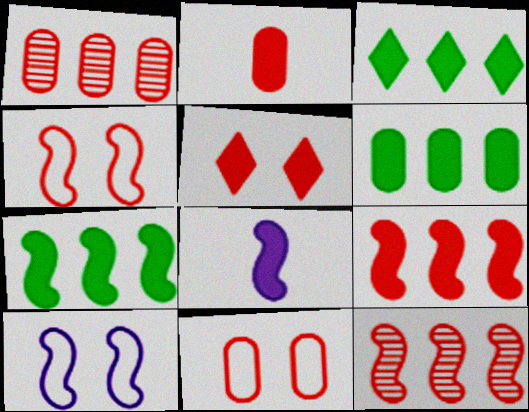[[1, 2, 11], 
[2, 5, 9], 
[3, 6, 7], 
[5, 6, 8]]